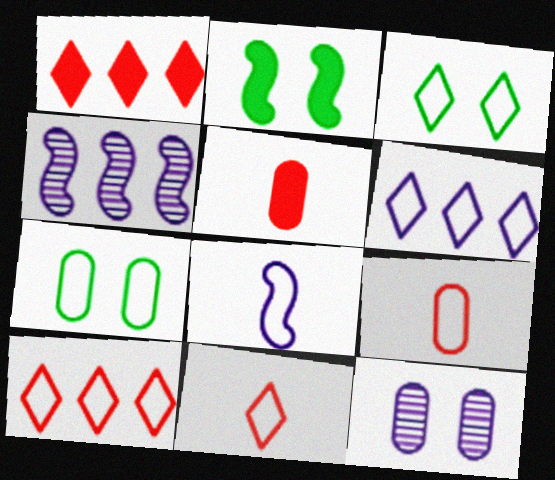[[3, 4, 5], 
[3, 6, 11], 
[7, 8, 10]]